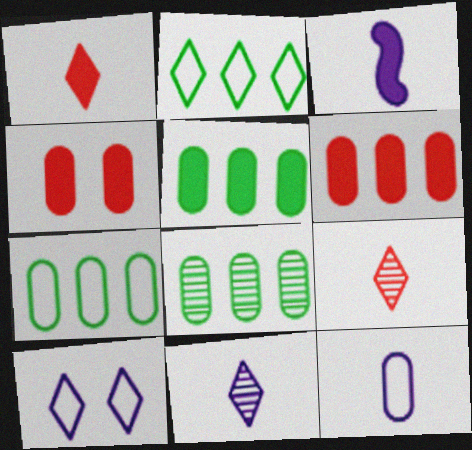[[3, 11, 12], 
[4, 8, 12], 
[5, 7, 8]]